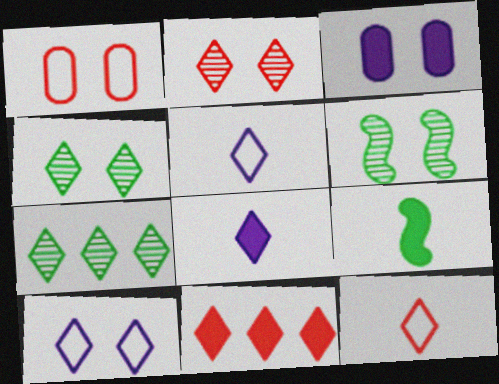[[2, 11, 12], 
[3, 9, 11], 
[4, 5, 11]]